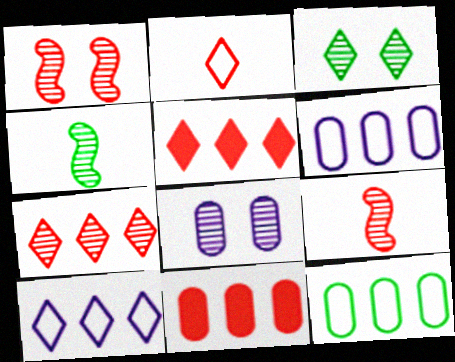[[1, 2, 11], 
[1, 3, 8], 
[4, 7, 8]]